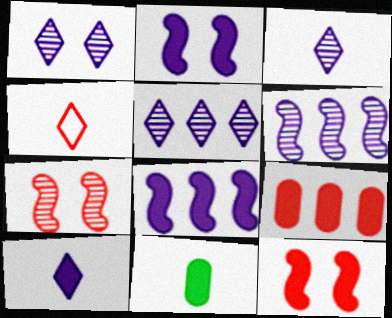[[1, 3, 5], 
[4, 7, 9]]